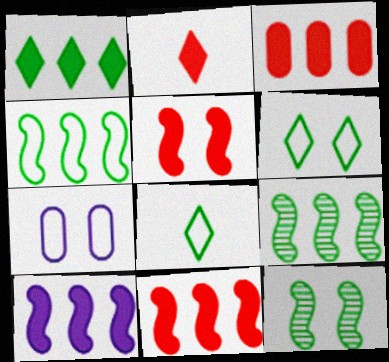[[1, 3, 10], 
[2, 3, 5], 
[2, 7, 9]]